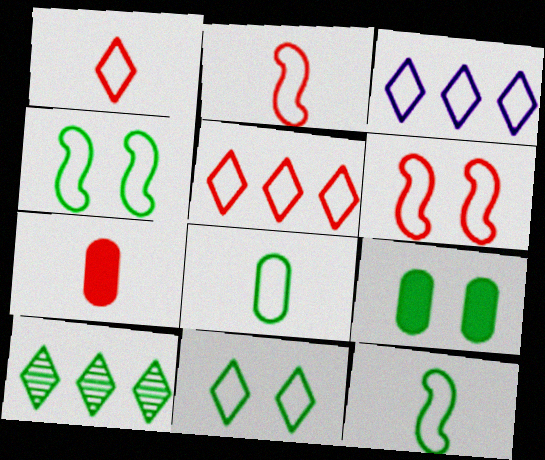[[1, 3, 11], 
[3, 6, 8], 
[9, 10, 12]]